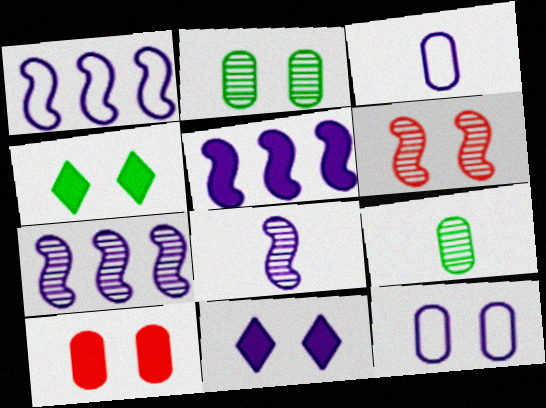[[1, 5, 7], 
[2, 10, 12], 
[3, 7, 11], 
[4, 6, 12]]